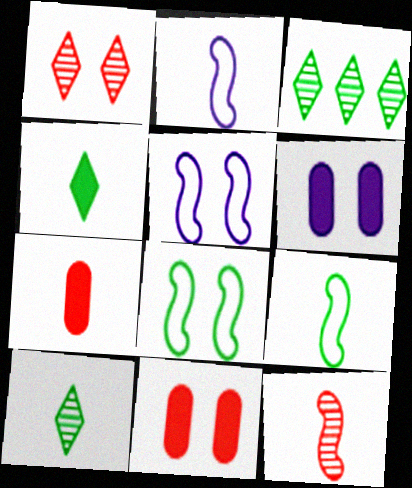[[1, 6, 8], 
[2, 3, 11], 
[2, 7, 10], 
[3, 5, 7]]